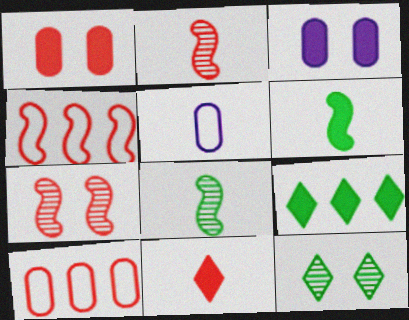[[5, 7, 9], 
[5, 8, 11], 
[7, 10, 11]]